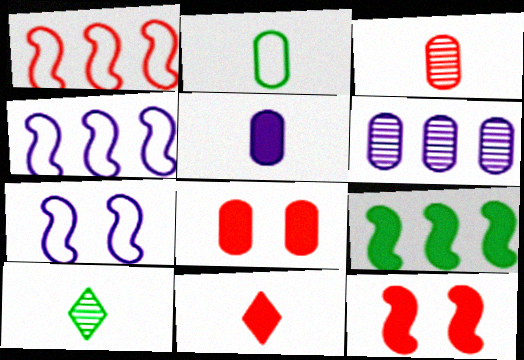[[2, 3, 5], 
[2, 6, 8], 
[4, 8, 10]]